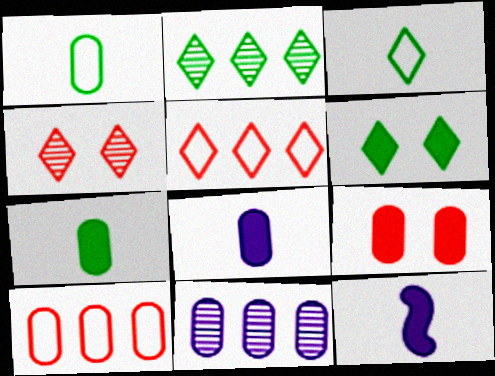[[1, 9, 11], 
[2, 3, 6]]